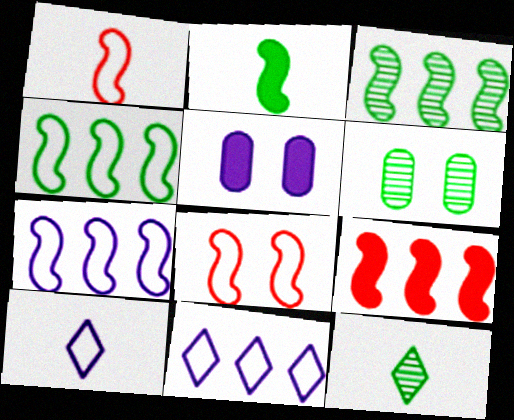[[3, 6, 12], 
[3, 7, 9], 
[6, 9, 10]]